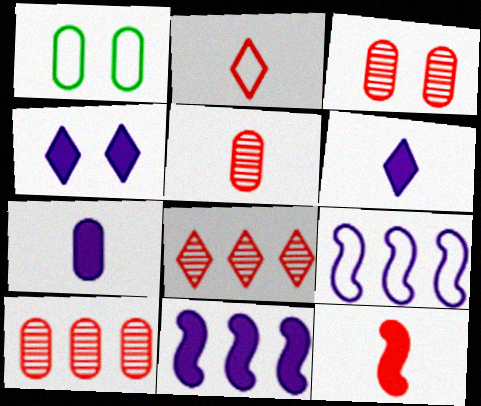[[1, 2, 9], 
[1, 7, 10], 
[2, 5, 12], 
[3, 5, 10], 
[4, 7, 11]]